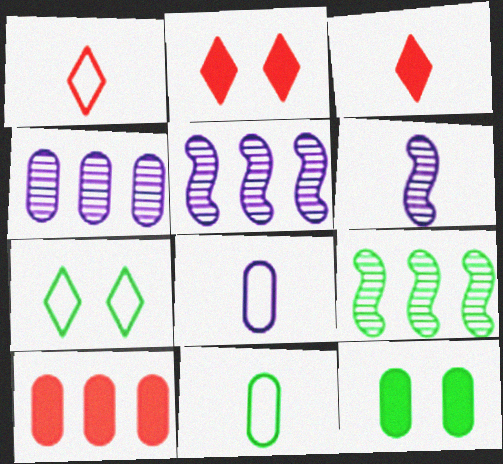[[1, 5, 12], 
[2, 5, 11], 
[2, 8, 9], 
[3, 6, 11], 
[6, 7, 10]]